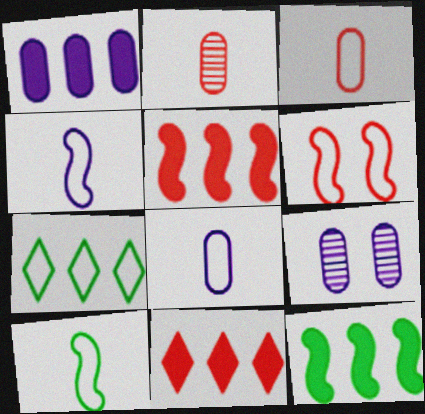[[1, 8, 9], 
[1, 11, 12], 
[2, 6, 11], 
[6, 7, 8], 
[9, 10, 11]]